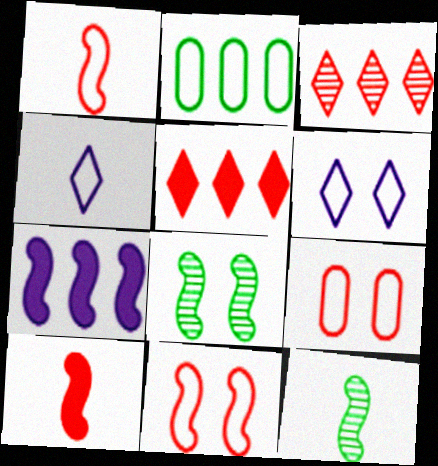[[1, 2, 6], 
[1, 7, 8], 
[2, 3, 7], 
[2, 4, 11], 
[3, 9, 10], 
[7, 11, 12]]